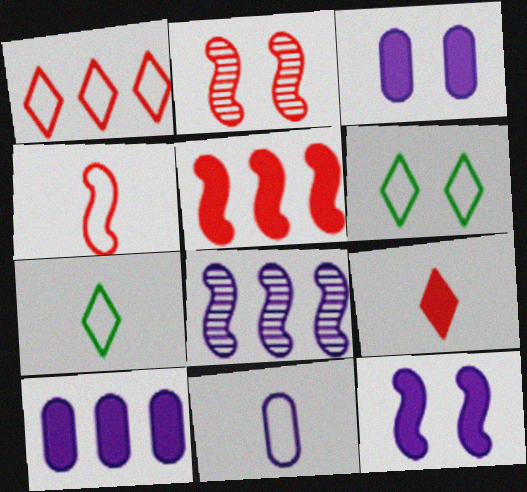[[2, 3, 6], 
[2, 4, 5], 
[2, 7, 10], 
[4, 7, 11]]